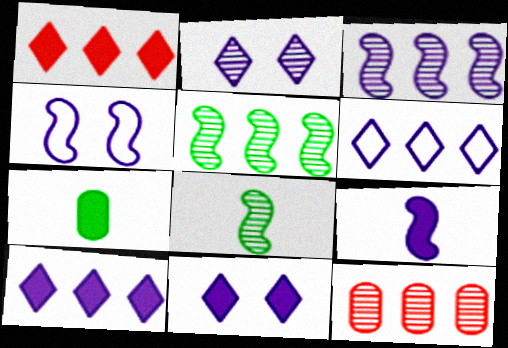[[2, 8, 12], 
[3, 4, 9]]